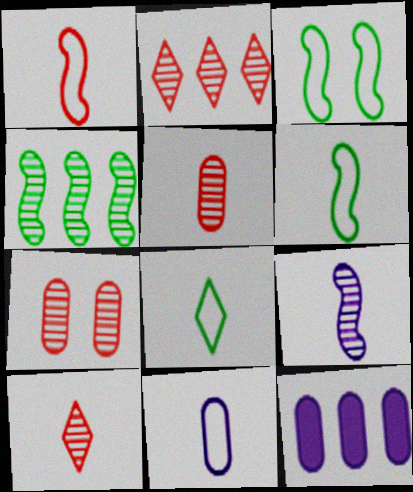[[1, 8, 11], 
[3, 10, 12]]